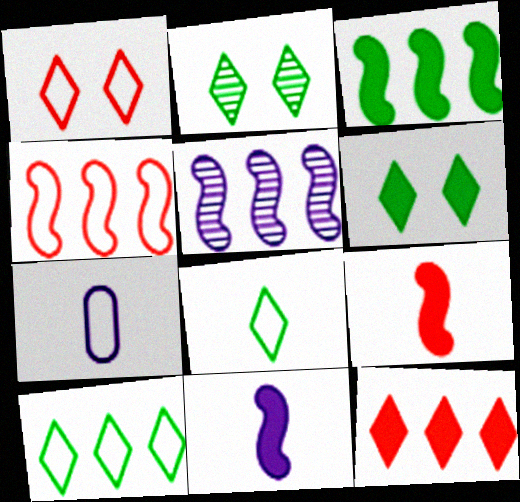[[3, 4, 5]]